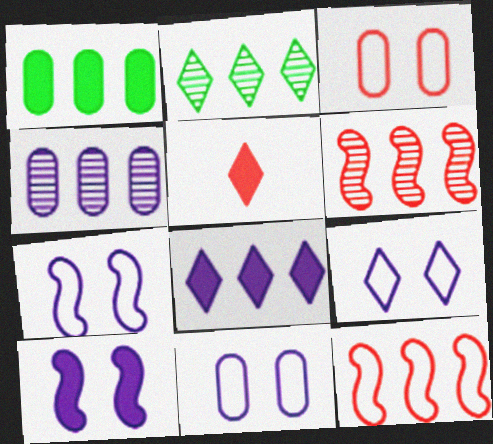[[1, 5, 10], 
[2, 4, 6], 
[2, 5, 9], 
[3, 5, 6], 
[7, 9, 11]]